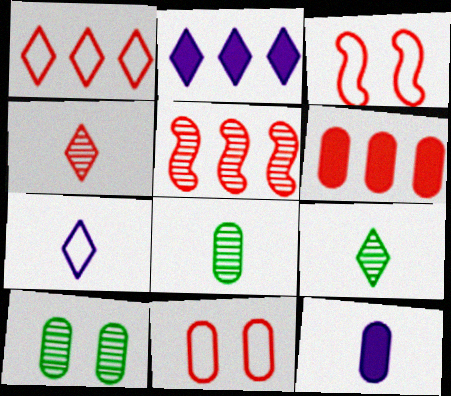[[1, 5, 6], 
[2, 3, 8], 
[3, 4, 6]]